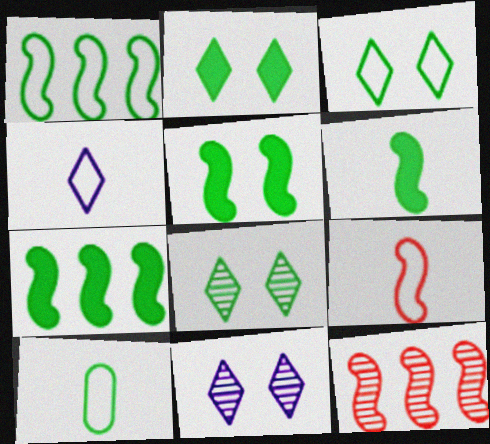[[1, 3, 10], 
[2, 3, 8], 
[4, 9, 10], 
[5, 6, 7], 
[7, 8, 10]]